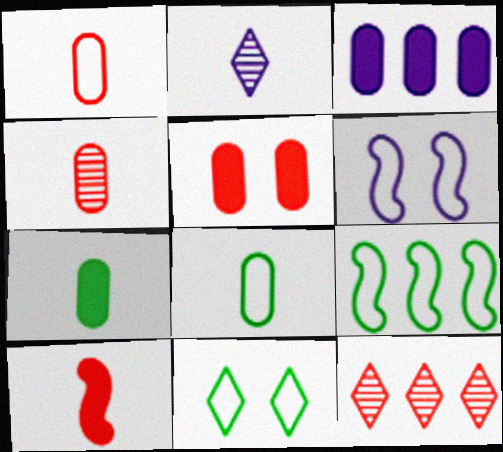[[2, 3, 6], 
[2, 5, 9], 
[2, 8, 10], 
[3, 5, 7], 
[3, 9, 12], 
[6, 7, 12], 
[8, 9, 11]]